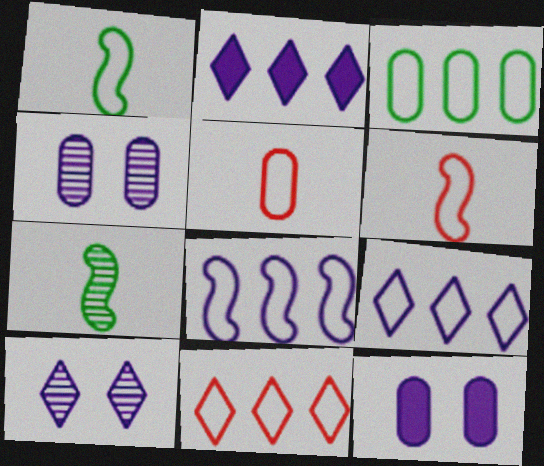[[3, 8, 11], 
[7, 11, 12]]